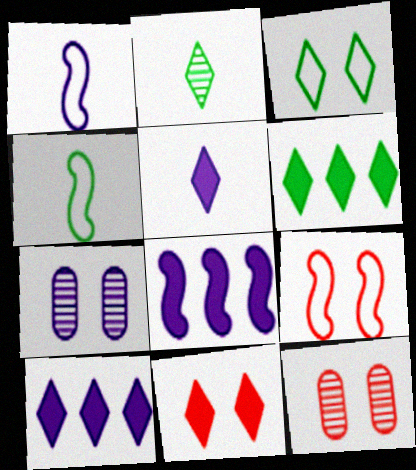[[1, 6, 12], 
[1, 7, 10], 
[2, 3, 6], 
[4, 10, 12], 
[5, 6, 11], 
[9, 11, 12]]